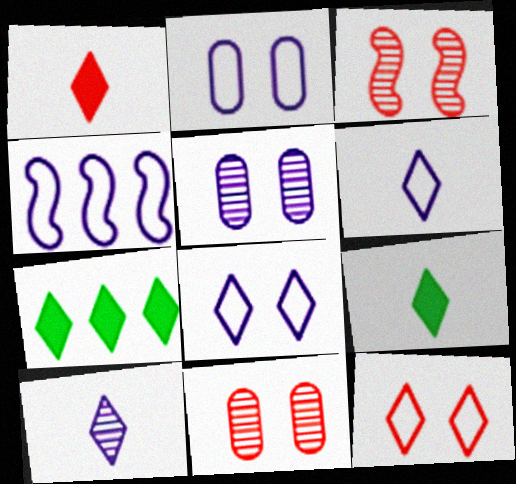[[2, 4, 6], 
[4, 9, 11], 
[7, 10, 12]]